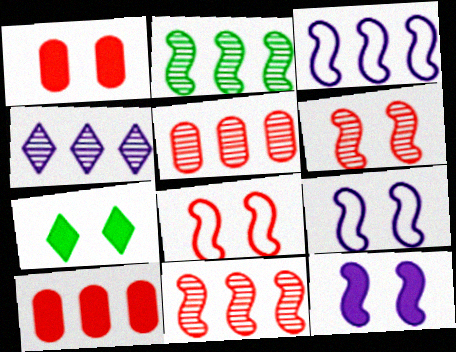[[1, 7, 12], 
[2, 4, 5]]